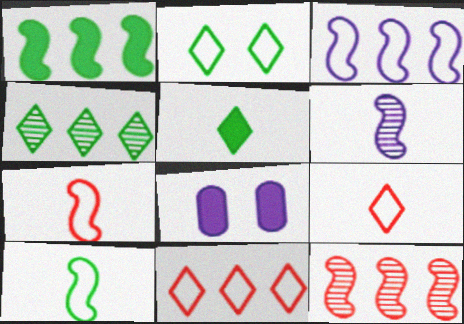[[1, 3, 12], 
[2, 4, 5], 
[4, 7, 8]]